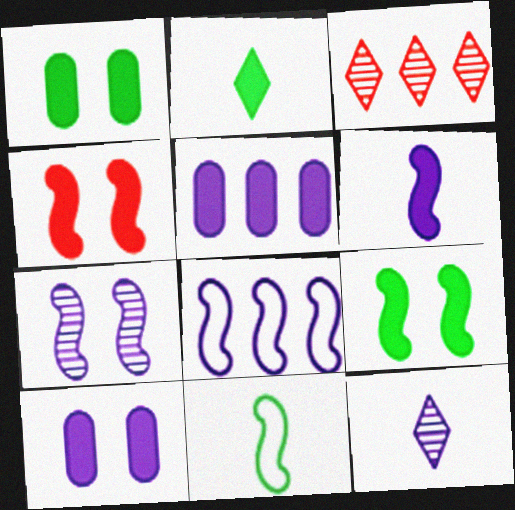[[2, 4, 5], 
[3, 10, 11], 
[6, 7, 8], 
[8, 10, 12]]